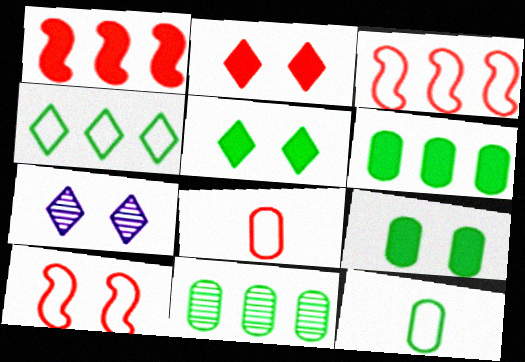[[1, 7, 12], 
[7, 9, 10], 
[9, 11, 12]]